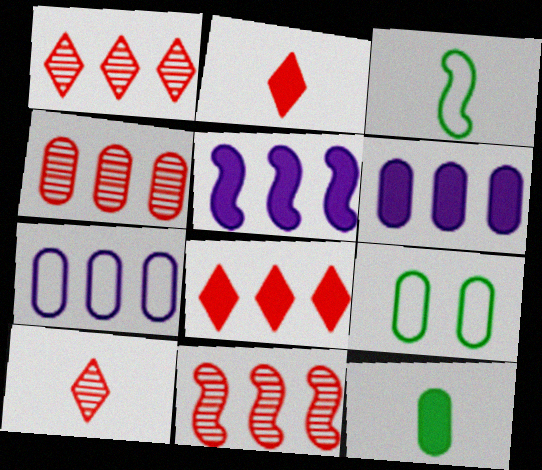[[1, 4, 11], 
[5, 9, 10]]